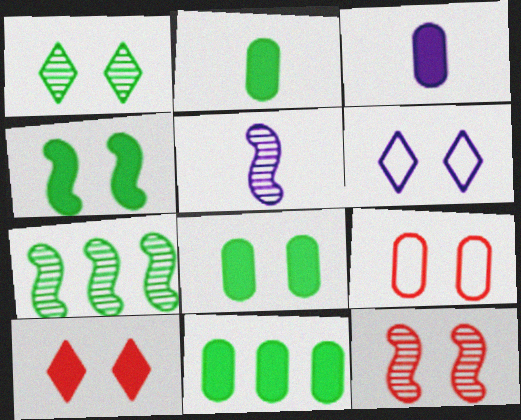[[1, 6, 10], 
[2, 8, 11], 
[5, 7, 12], 
[6, 8, 12], 
[9, 10, 12]]